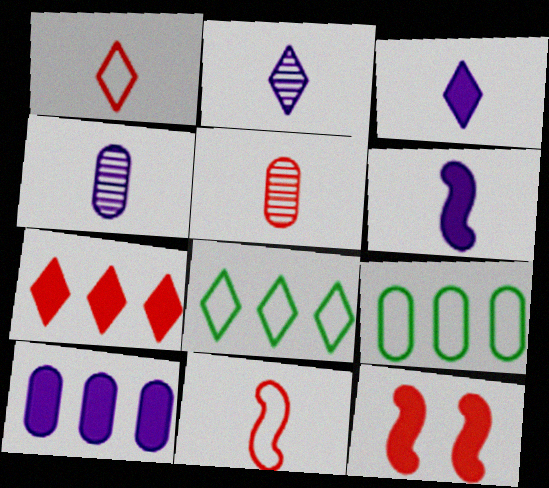[[2, 9, 12], 
[4, 8, 12]]